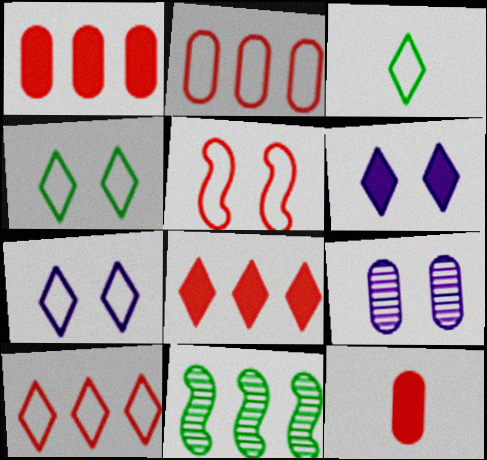[[3, 7, 10], 
[7, 11, 12]]